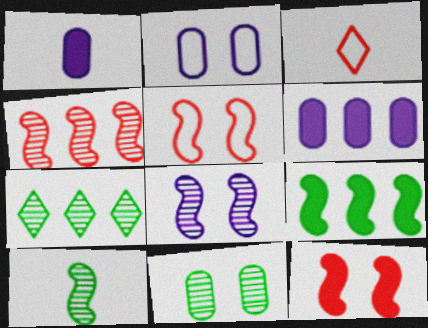[[1, 3, 10], 
[1, 5, 7], 
[4, 8, 10], 
[7, 10, 11]]